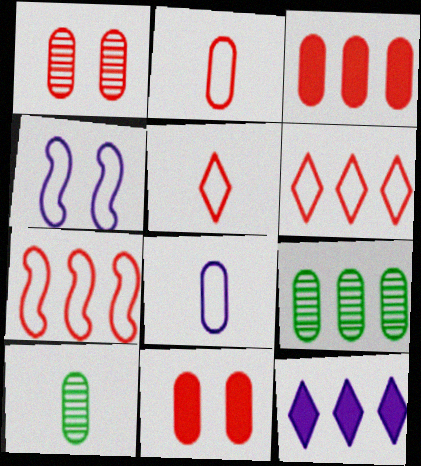[[1, 2, 3], 
[7, 9, 12], 
[8, 9, 11]]